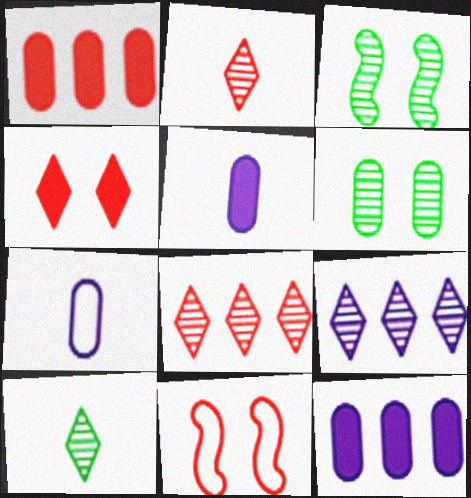[[1, 2, 11], 
[1, 6, 7], 
[10, 11, 12]]